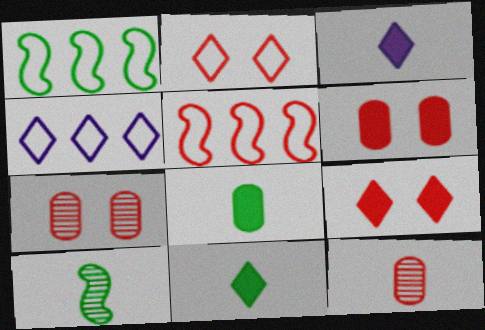[[1, 3, 7], 
[4, 6, 10], 
[5, 9, 12]]